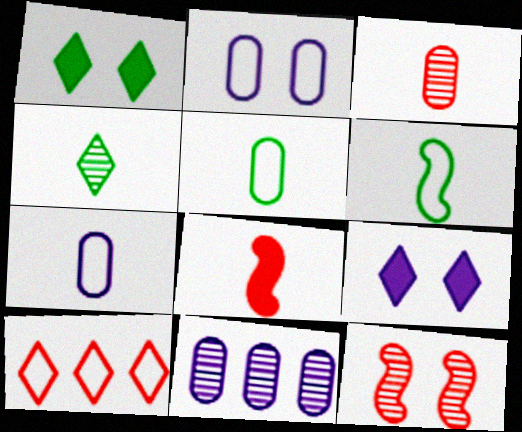[[1, 2, 12], 
[2, 6, 10], 
[4, 7, 8], 
[4, 9, 10], 
[4, 11, 12]]